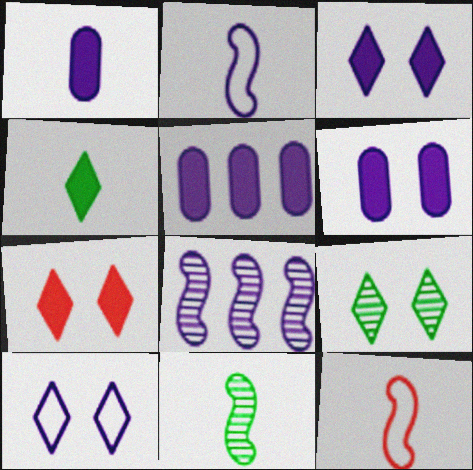[[1, 5, 6], 
[1, 8, 10], 
[5, 9, 12], 
[7, 9, 10]]